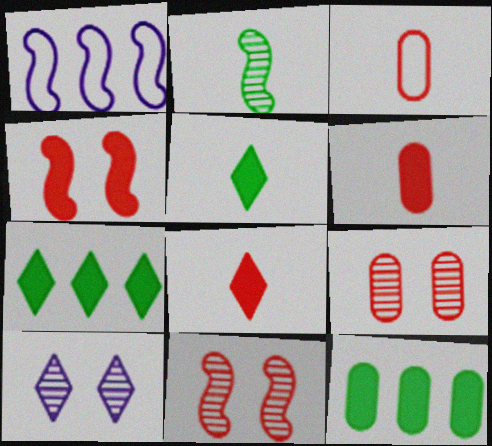[[1, 2, 4], 
[1, 5, 9]]